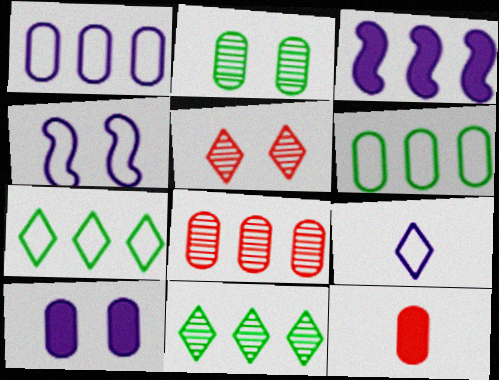[[1, 2, 12], 
[1, 4, 9], 
[3, 7, 8], 
[4, 11, 12]]